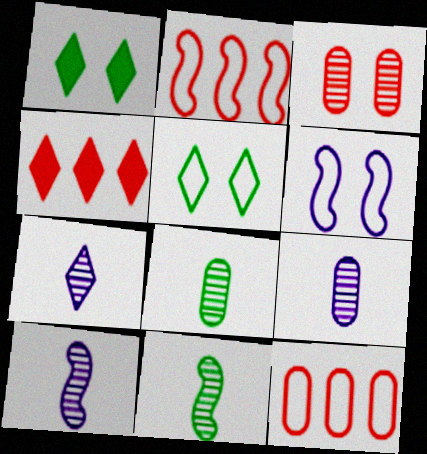[[1, 2, 9], 
[1, 3, 6], 
[1, 10, 12], 
[4, 5, 7], 
[4, 6, 8], 
[7, 9, 10]]